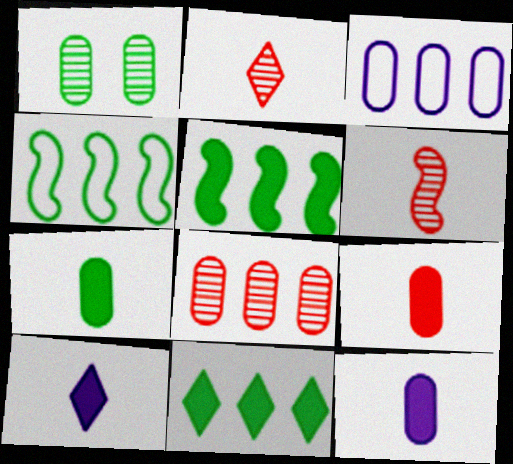[[1, 3, 9], 
[7, 9, 12]]